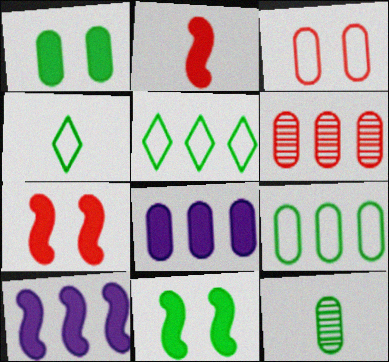[[1, 9, 12], 
[2, 10, 11], 
[3, 8, 12], 
[5, 6, 10], 
[5, 11, 12], 
[6, 8, 9]]